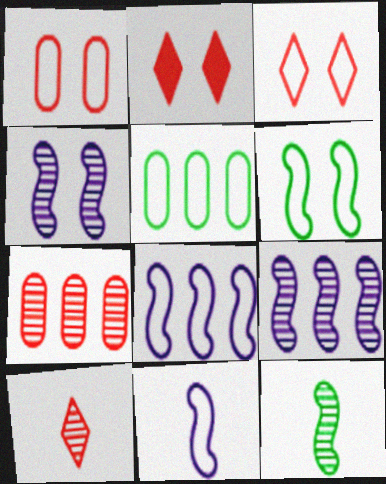[[3, 5, 11]]